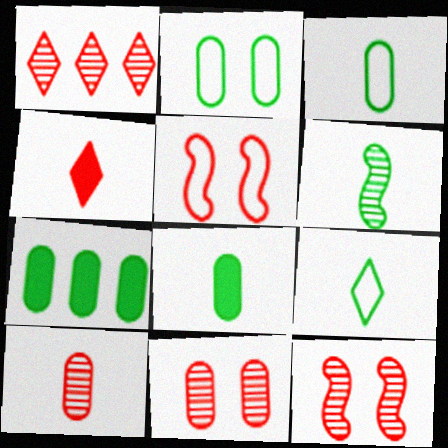[[1, 10, 12], 
[6, 8, 9]]